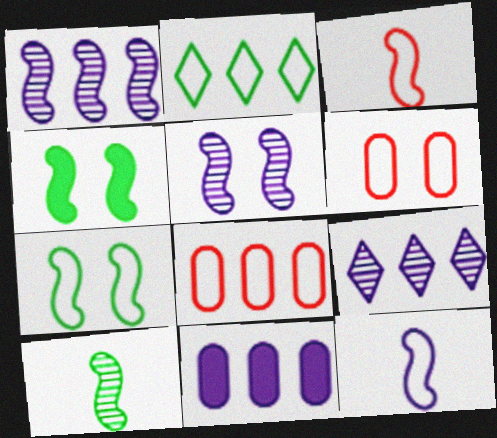[[1, 3, 4], 
[2, 6, 12]]